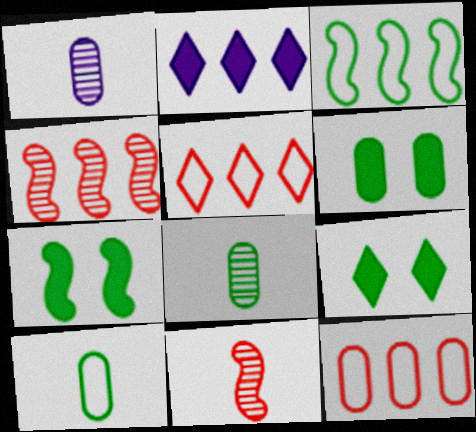[[1, 5, 7], 
[1, 6, 12], 
[3, 8, 9], 
[6, 7, 9]]